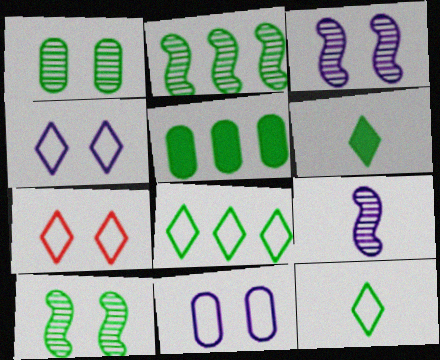[[2, 5, 8], 
[5, 7, 9], 
[5, 10, 12]]